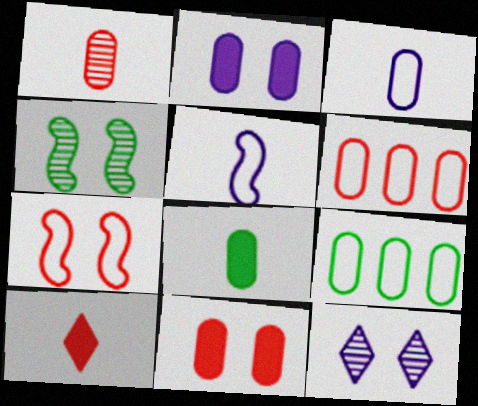[[1, 2, 9], 
[1, 3, 8], 
[1, 6, 11]]